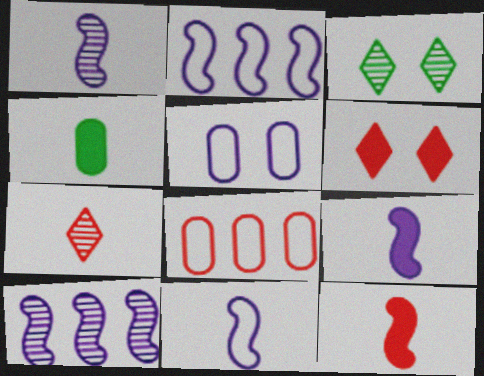[[1, 9, 11], 
[3, 8, 9], 
[4, 7, 11]]